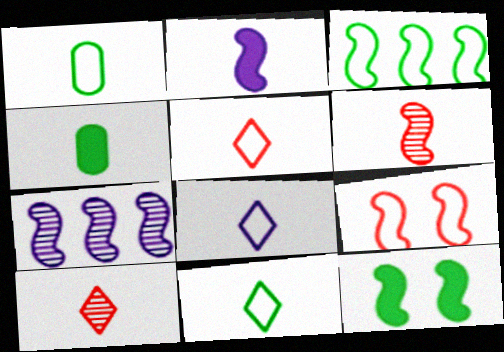[[1, 2, 10], 
[4, 6, 8], 
[5, 8, 11]]